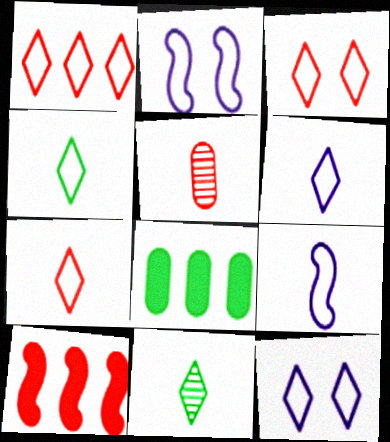[[1, 3, 7], 
[1, 4, 12], 
[3, 5, 10], 
[4, 6, 7]]